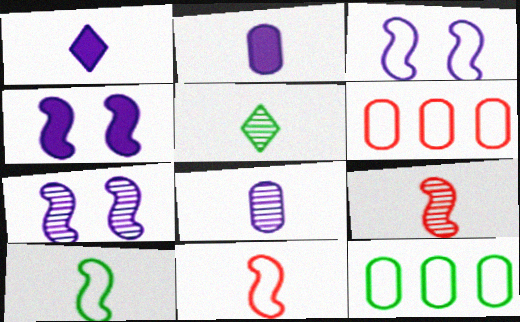[[2, 5, 11], 
[3, 4, 7], 
[4, 5, 6], 
[5, 8, 9]]